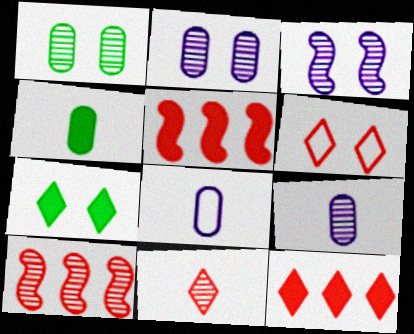[[6, 11, 12], 
[7, 8, 10]]